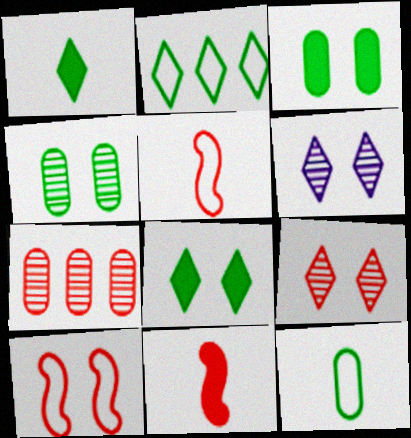[[3, 6, 10]]